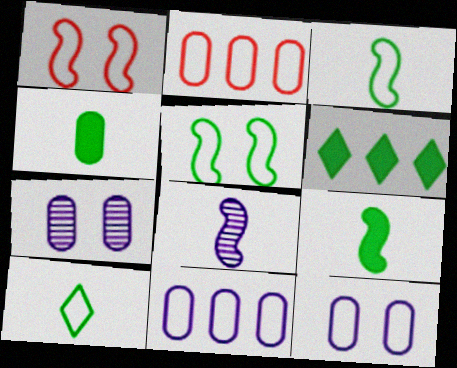[[1, 10, 11], 
[2, 4, 7]]